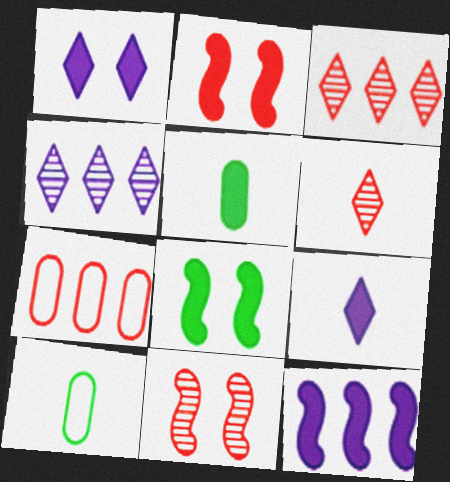[[2, 4, 10], 
[2, 6, 7]]